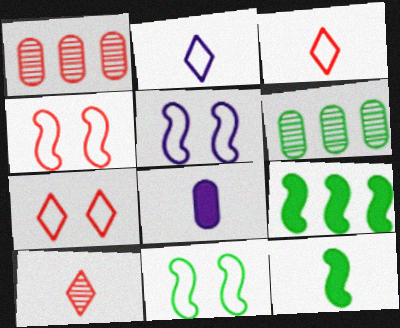[[4, 5, 11]]